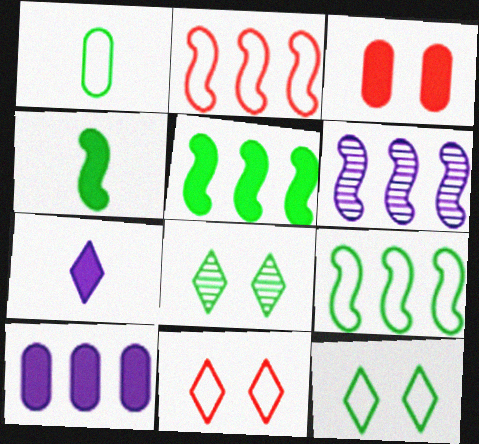[[1, 5, 8], 
[1, 9, 12], 
[2, 5, 6], 
[3, 5, 7]]